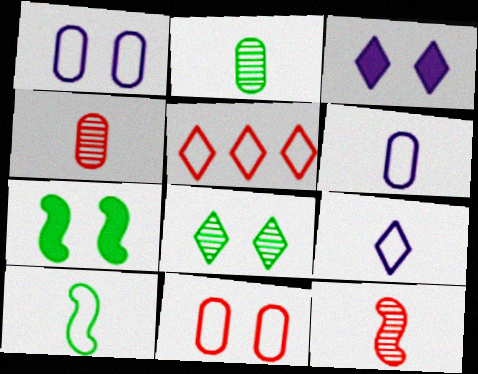[[1, 5, 10]]